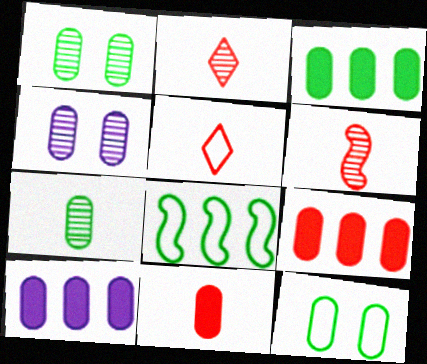[[3, 7, 12], 
[3, 9, 10], 
[5, 6, 11]]